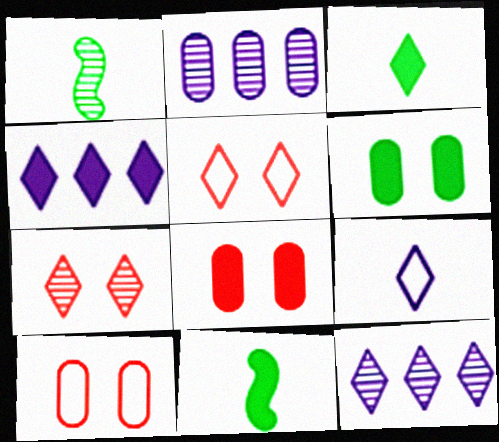[[1, 2, 7], 
[1, 4, 10], 
[2, 5, 11], 
[3, 5, 12], 
[4, 8, 11], 
[10, 11, 12]]